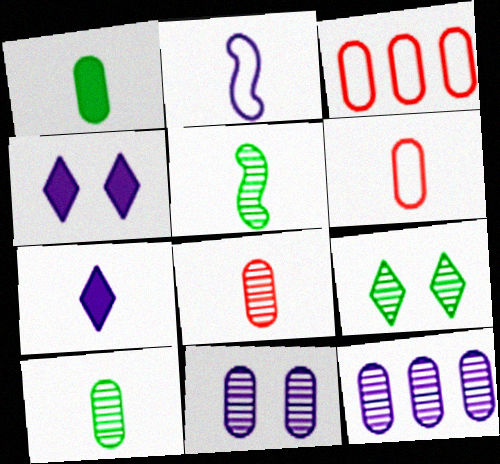[[1, 3, 11], 
[2, 4, 12], 
[3, 4, 5], 
[5, 6, 7]]